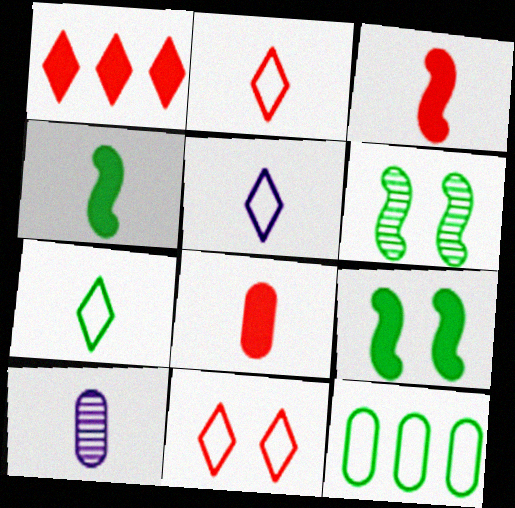[[2, 4, 10], 
[2, 5, 7], 
[3, 7, 10]]